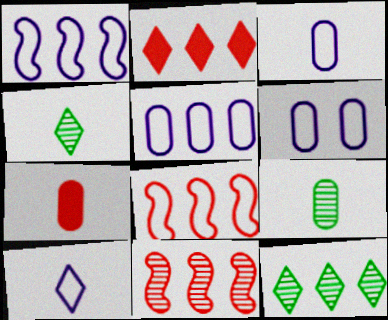[[1, 6, 10], 
[3, 5, 6], 
[3, 7, 9]]